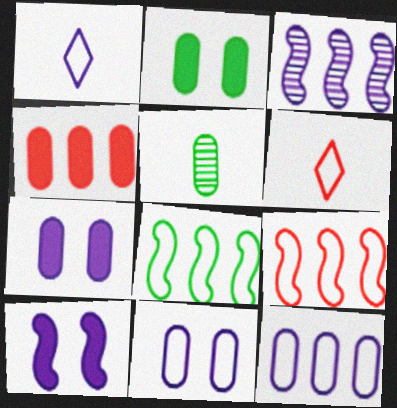[[1, 3, 7], 
[2, 3, 6], 
[4, 5, 11], 
[6, 8, 11]]